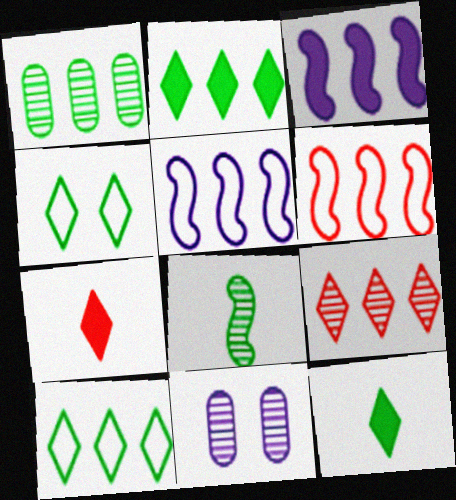[[6, 11, 12], 
[8, 9, 11]]